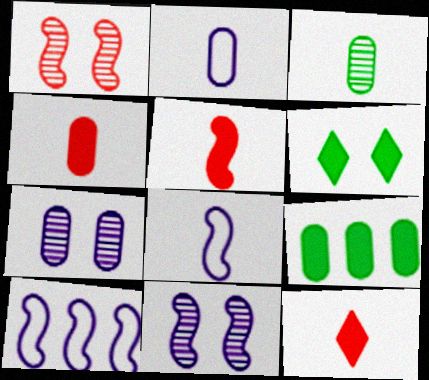[[2, 3, 4], 
[3, 8, 12], 
[4, 5, 12]]